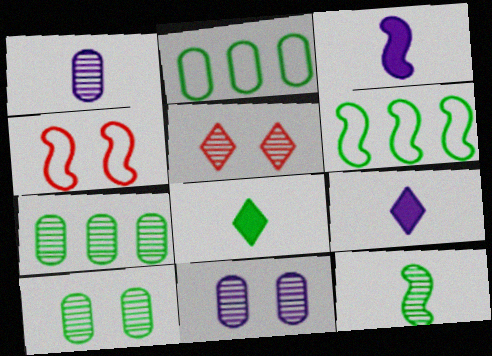[[2, 3, 5], 
[4, 7, 9], 
[6, 8, 10]]